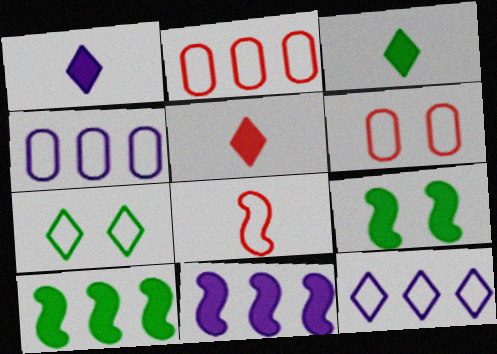[[1, 3, 5], 
[4, 7, 8]]